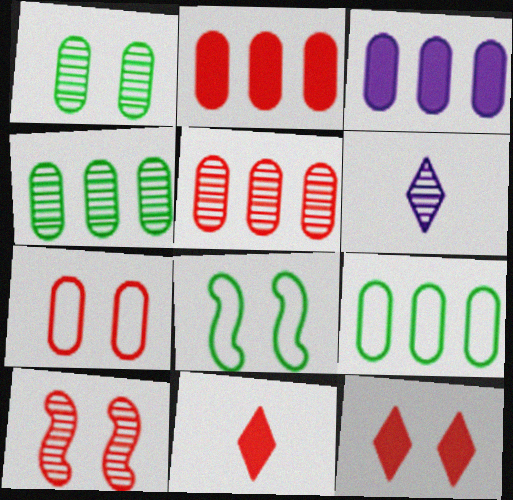[[2, 6, 8], 
[3, 5, 9], 
[4, 6, 10], 
[7, 10, 12]]